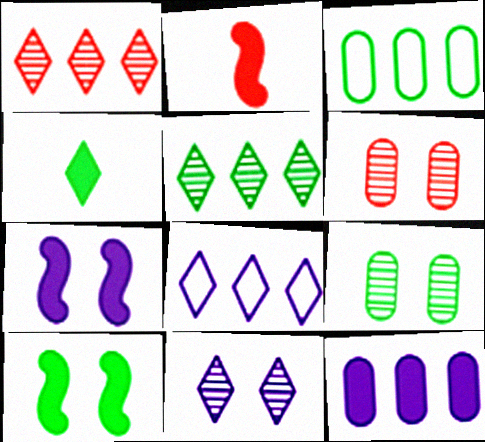[[2, 3, 11], 
[2, 8, 9]]